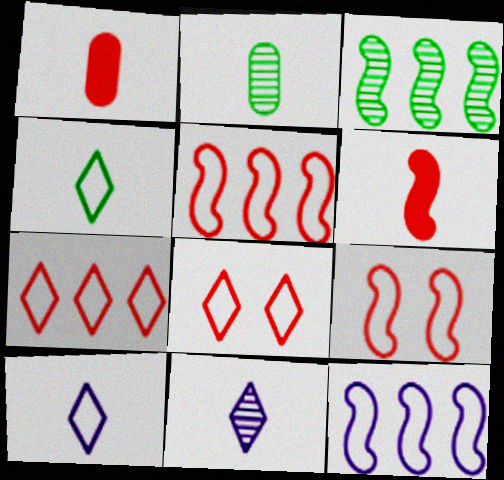[[2, 6, 10]]